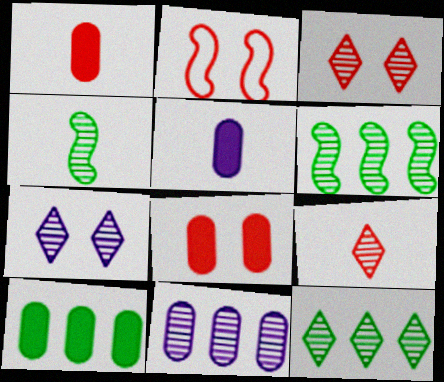[[2, 3, 8], 
[2, 5, 12], 
[3, 4, 11], 
[5, 8, 10], 
[7, 9, 12]]